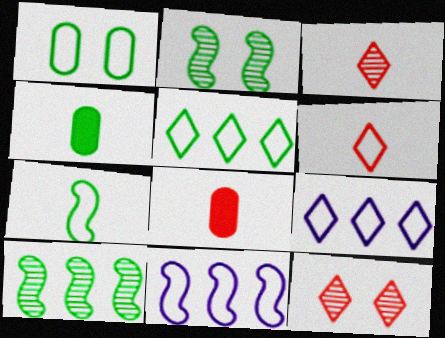[[1, 5, 7], 
[1, 6, 11], 
[2, 4, 5], 
[2, 8, 9], 
[4, 11, 12]]